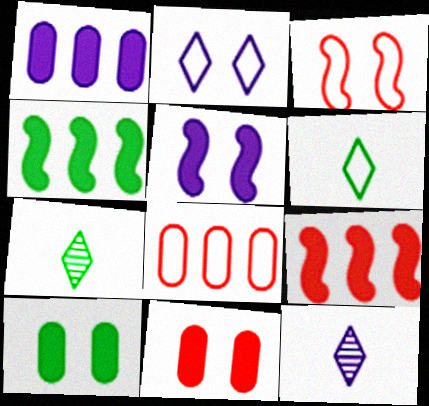[[1, 3, 7], 
[5, 7, 8]]